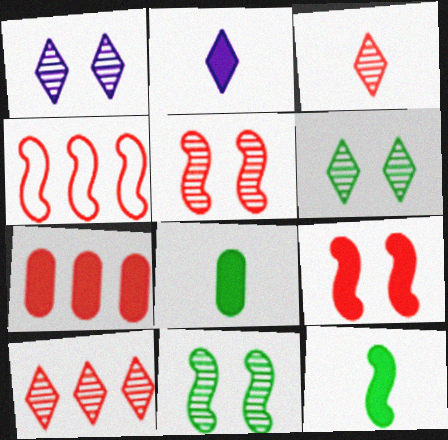[[1, 4, 8], 
[4, 7, 10]]